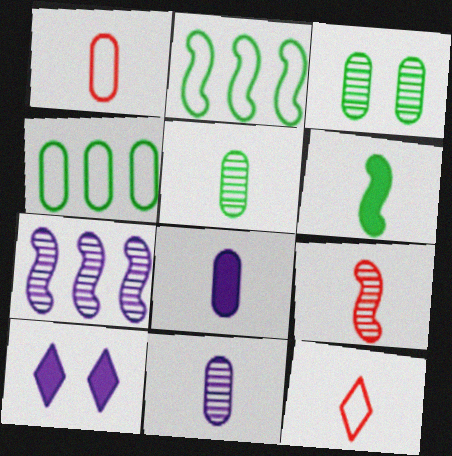[[1, 5, 8], 
[4, 9, 10], 
[6, 11, 12]]